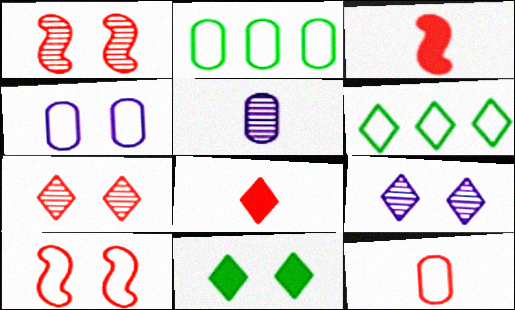[[1, 4, 11], 
[2, 3, 9], 
[2, 4, 12], 
[6, 8, 9]]